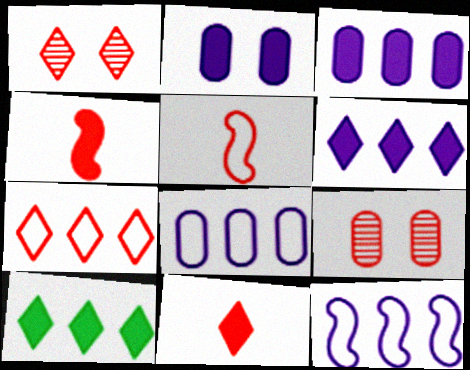[[1, 7, 11], 
[2, 4, 10], 
[4, 7, 9]]